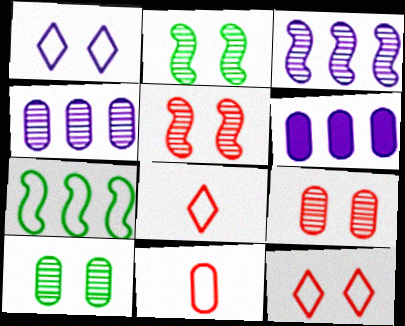[[1, 7, 11], 
[2, 6, 8], 
[6, 10, 11]]